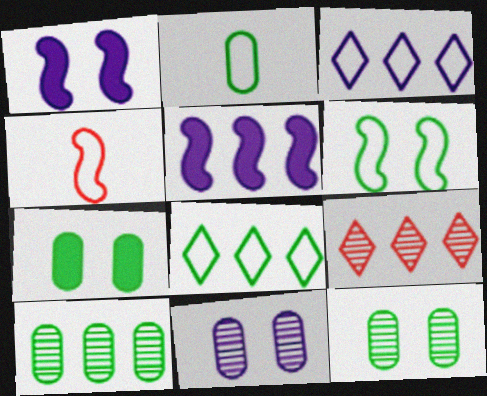[[1, 2, 9], 
[2, 6, 8], 
[2, 7, 10]]